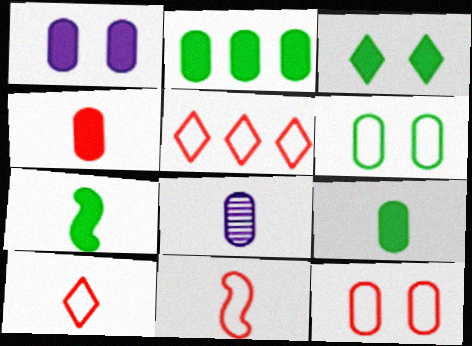[[1, 2, 4], 
[2, 3, 7], 
[2, 8, 12], 
[5, 11, 12], 
[7, 8, 10]]